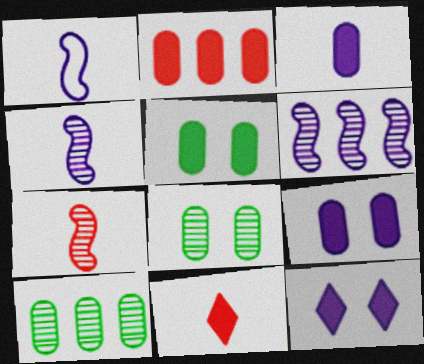[[2, 3, 5]]